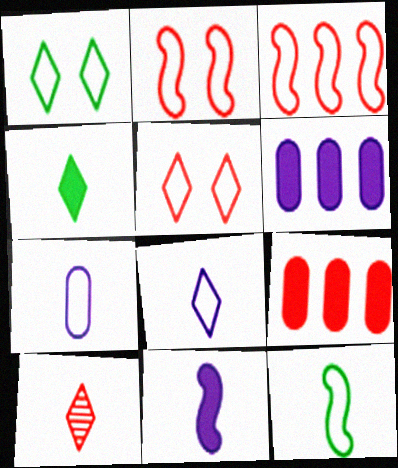[[1, 3, 7], 
[2, 9, 10], 
[4, 8, 10]]